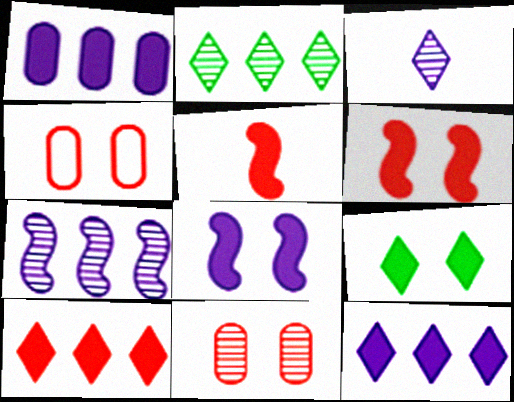[[1, 5, 9]]